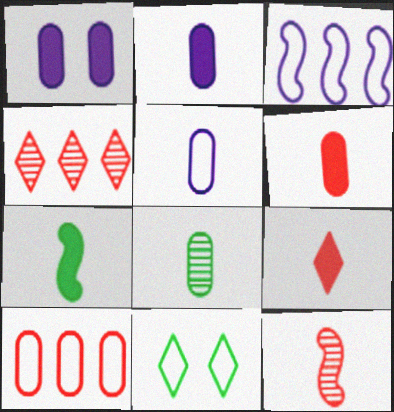[[1, 8, 10], 
[2, 7, 9], 
[5, 6, 8]]